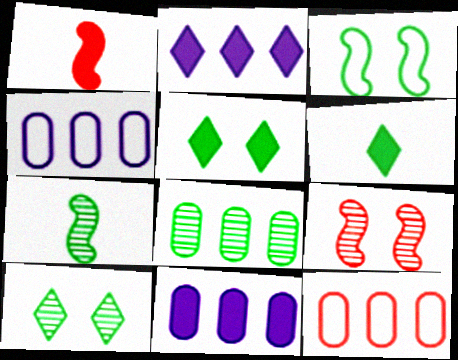[[1, 4, 10], 
[1, 5, 11], 
[3, 6, 8], 
[4, 6, 9], 
[7, 8, 10], 
[8, 11, 12]]